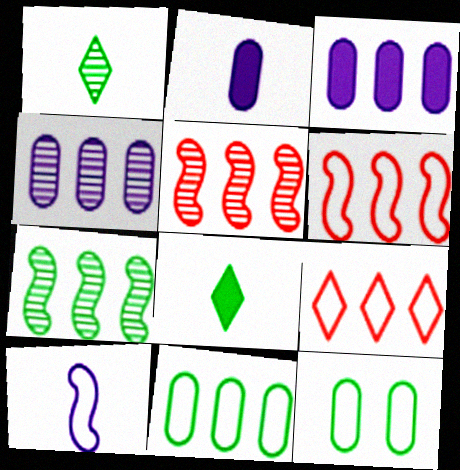[[3, 7, 9], 
[7, 8, 12], 
[9, 10, 12]]